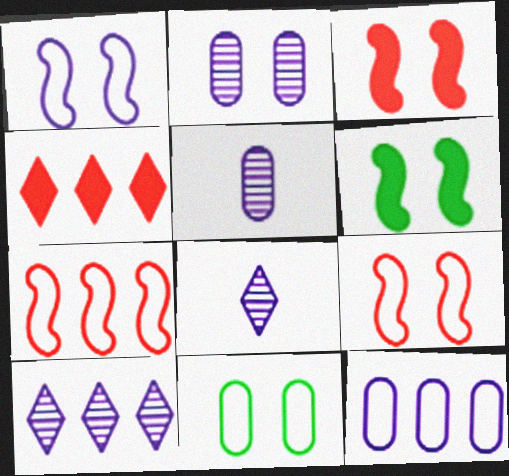[]